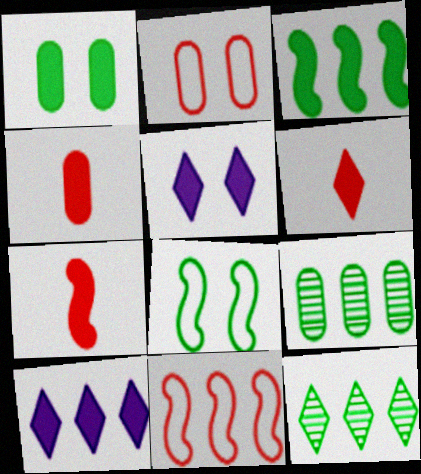[[1, 7, 10], 
[3, 4, 5], 
[4, 6, 7], 
[9, 10, 11]]